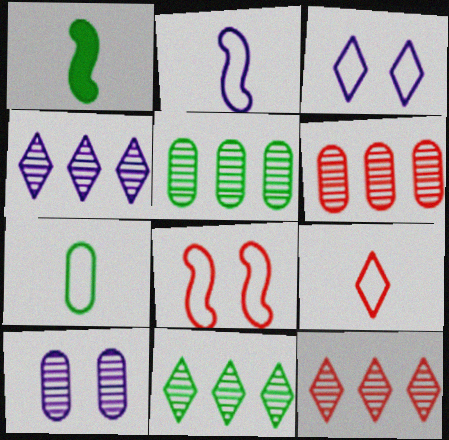[[1, 3, 6], 
[2, 7, 9], 
[4, 11, 12]]